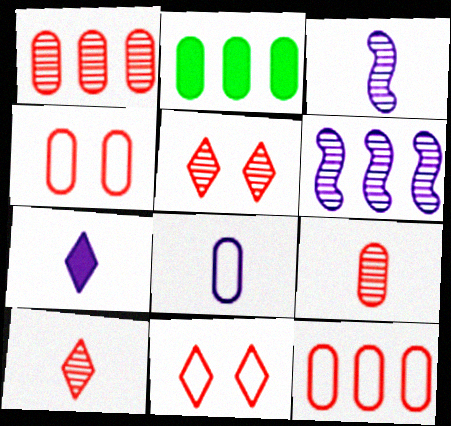[[2, 3, 11], 
[3, 7, 8]]